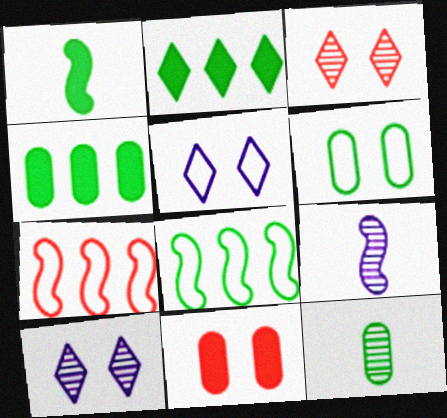[[4, 6, 12]]